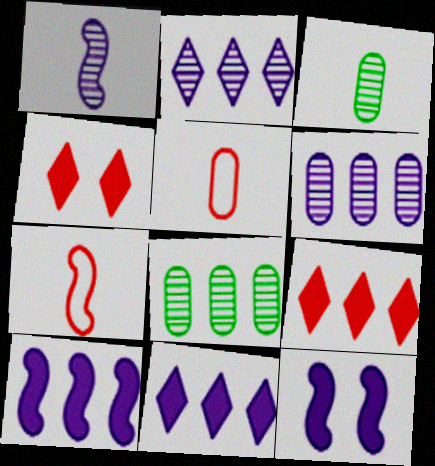[]